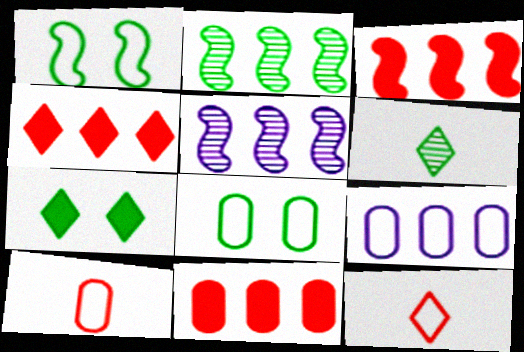[[1, 9, 12], 
[2, 4, 9], 
[3, 4, 11], 
[5, 7, 10], 
[8, 9, 10]]